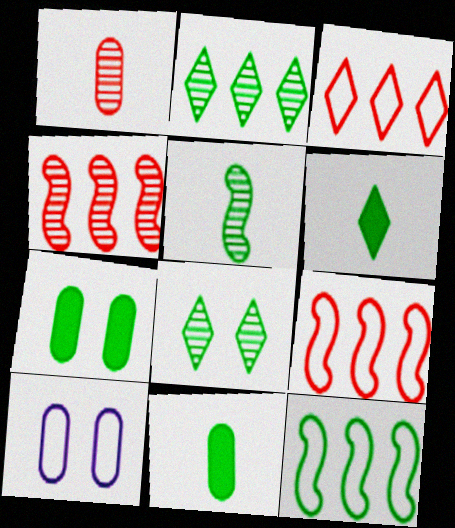[[4, 6, 10], 
[8, 11, 12]]